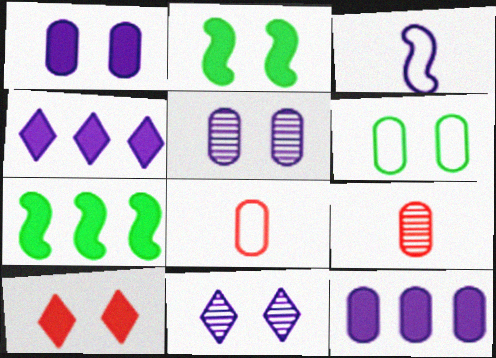[[1, 2, 10], 
[3, 4, 5], 
[3, 11, 12], 
[6, 9, 12], 
[7, 8, 11]]